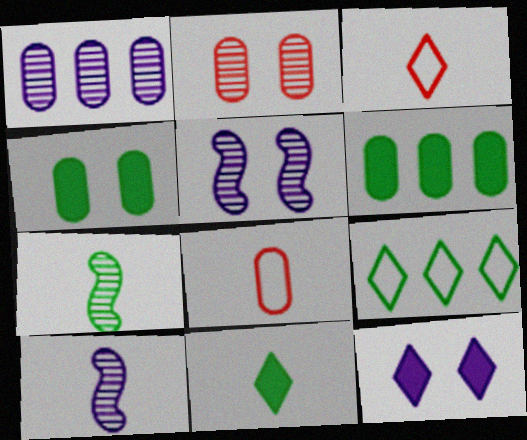[[1, 4, 8], 
[3, 5, 6], 
[4, 7, 9], 
[8, 10, 11]]